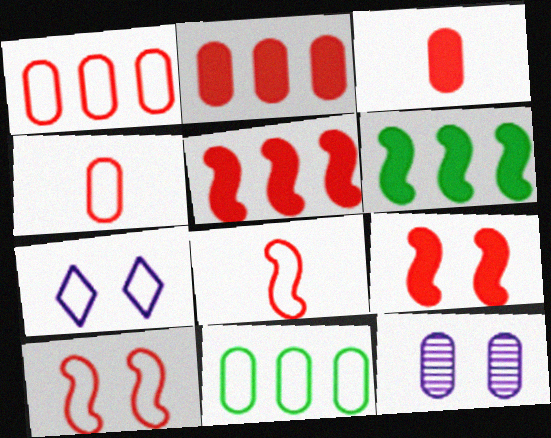[[3, 11, 12], 
[7, 8, 11]]